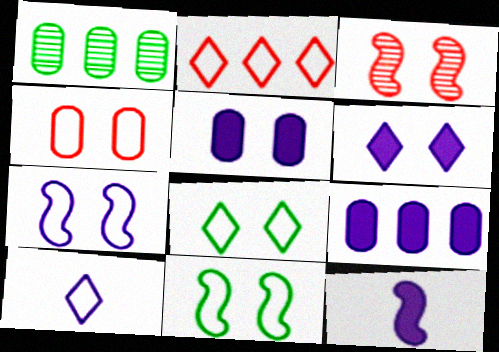[[2, 8, 10], 
[3, 5, 8], 
[4, 7, 8], 
[6, 9, 12]]